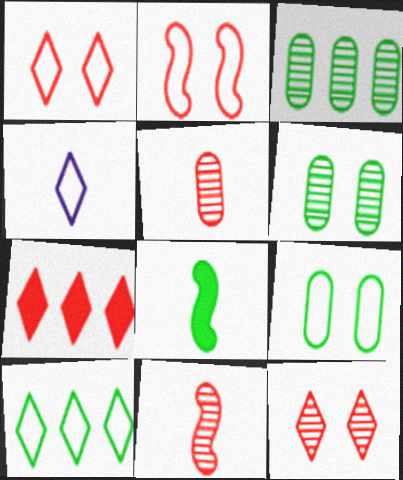[[1, 4, 10], 
[2, 5, 7], 
[4, 5, 8], 
[6, 8, 10]]